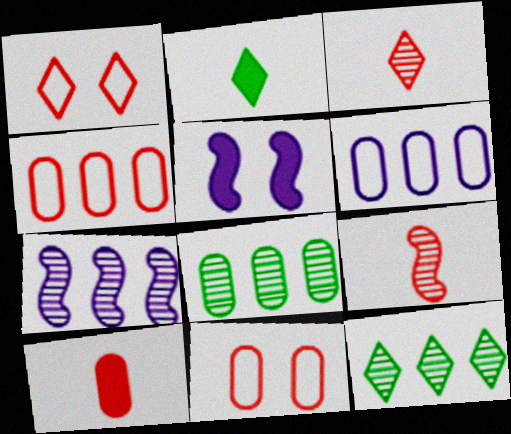[[2, 7, 11]]